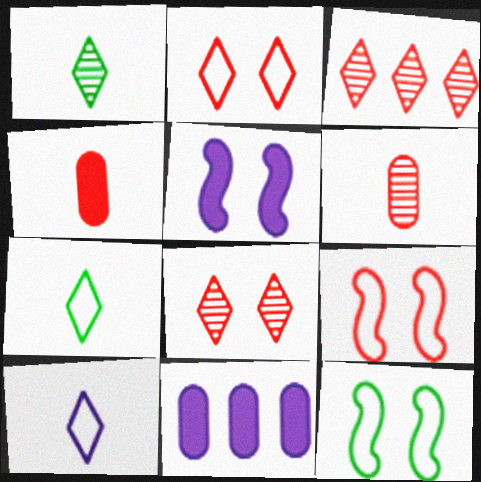[[1, 9, 11], 
[3, 4, 9]]